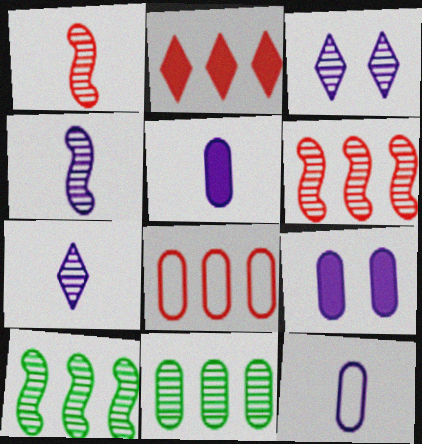[[1, 3, 11], 
[2, 6, 8]]